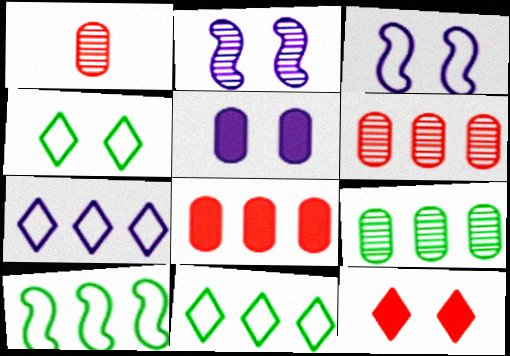[]